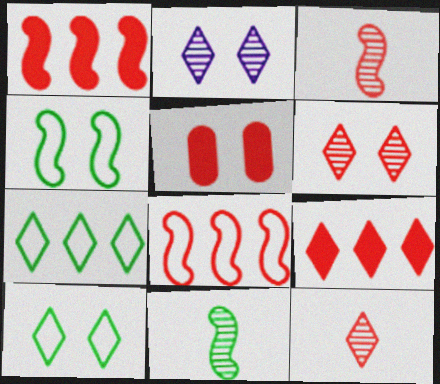[[2, 4, 5], 
[5, 8, 12]]